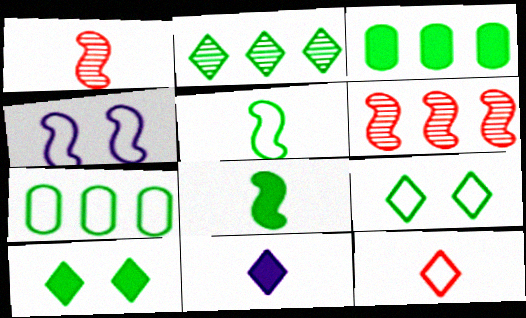[[3, 8, 10], 
[4, 6, 8], 
[4, 7, 12], 
[5, 7, 9]]